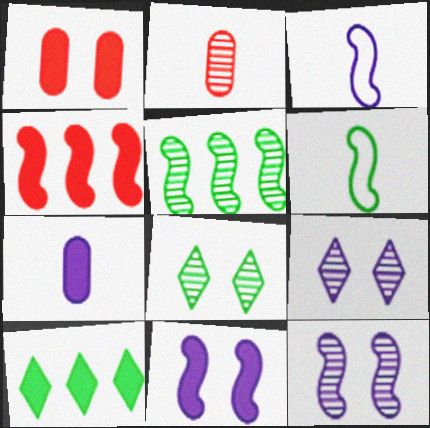[[2, 5, 9], 
[4, 6, 12]]